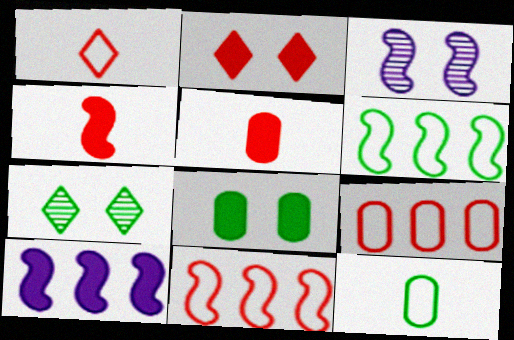[[3, 4, 6]]